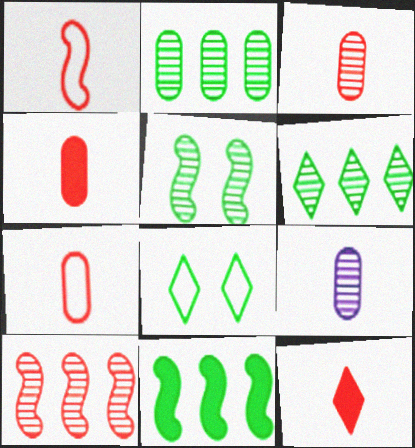[[1, 3, 12], 
[3, 4, 7]]